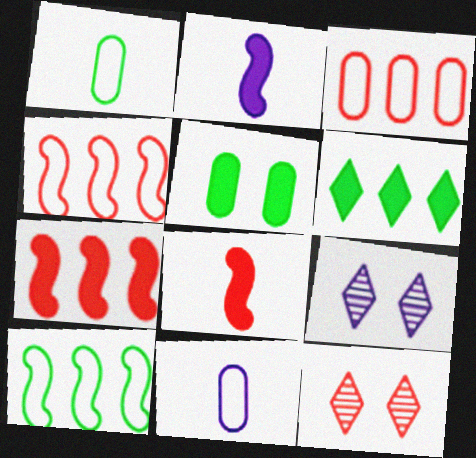[[1, 7, 9], 
[3, 8, 12]]